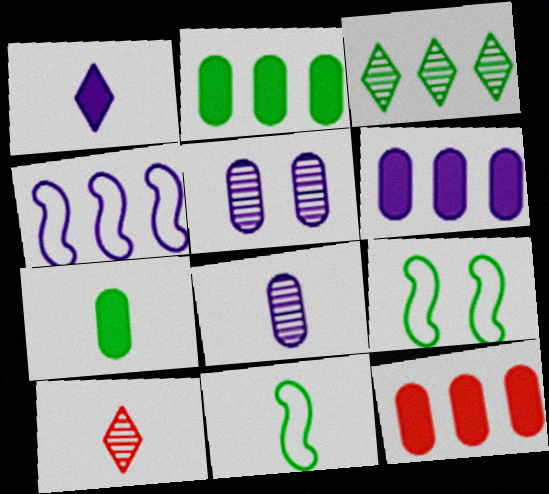[[1, 4, 5], 
[2, 6, 12], 
[3, 4, 12], 
[3, 7, 9], 
[6, 9, 10]]